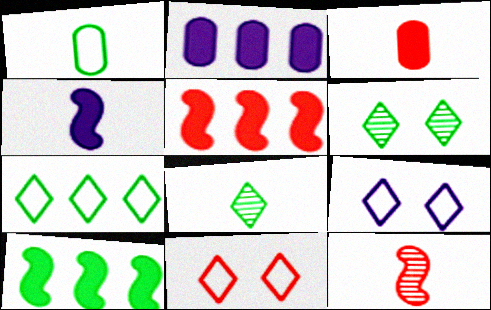[[1, 6, 10]]